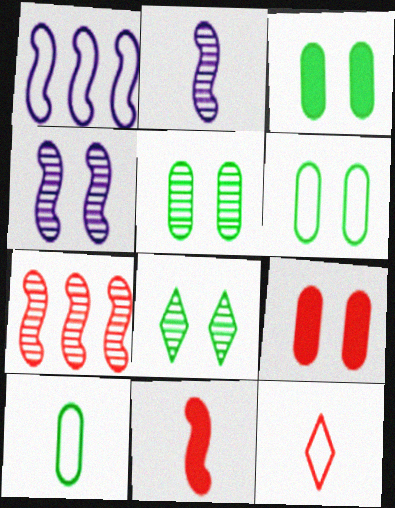[[1, 6, 12], 
[3, 5, 6], 
[7, 9, 12]]